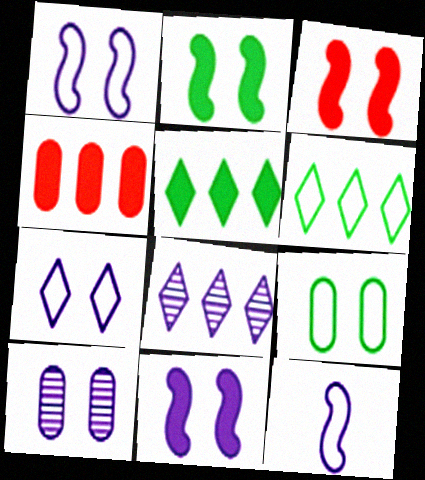[[2, 3, 11], 
[7, 10, 11]]